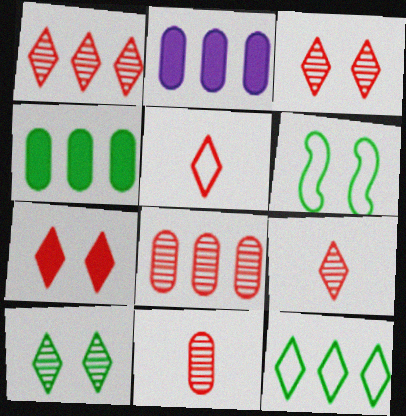[[1, 3, 9], 
[1, 5, 7], 
[2, 6, 9]]